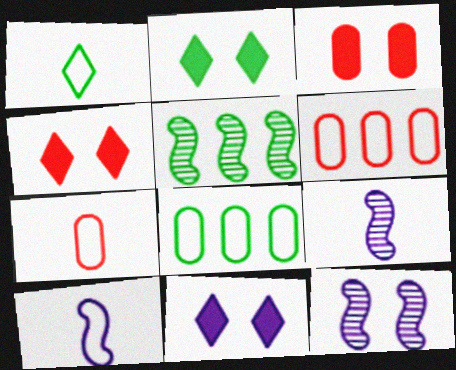[[1, 7, 10], 
[2, 4, 11], 
[2, 6, 9], 
[4, 8, 9], 
[5, 7, 11]]